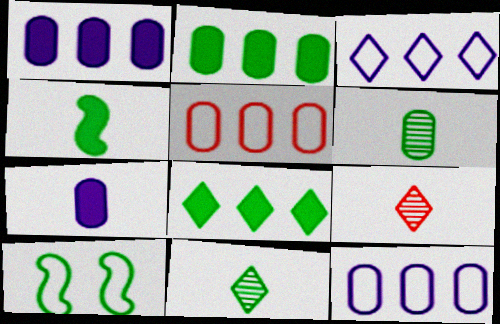[[1, 9, 10], 
[2, 10, 11], 
[6, 8, 10]]